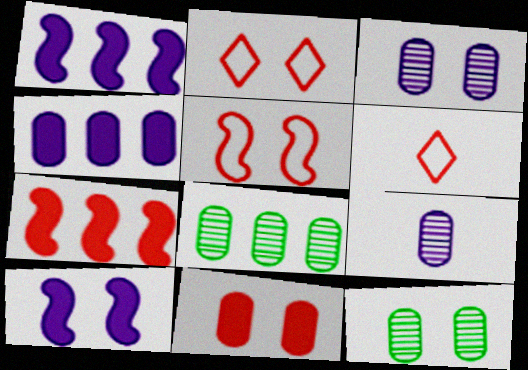[[1, 6, 12], 
[2, 10, 12], 
[6, 8, 10]]